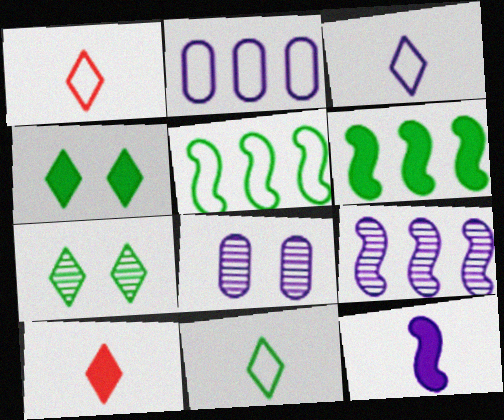[[1, 3, 11], 
[1, 6, 8], 
[5, 8, 10]]